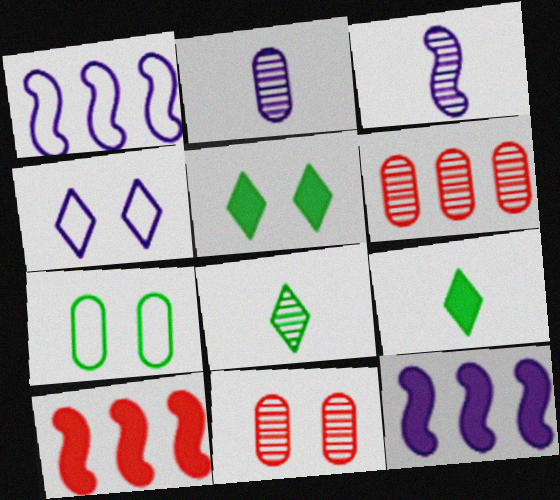[[1, 9, 11], 
[2, 4, 12]]